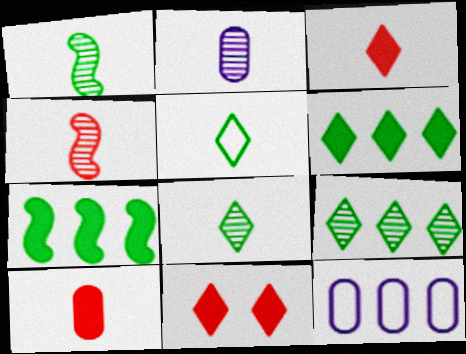[[1, 11, 12], 
[2, 4, 8]]